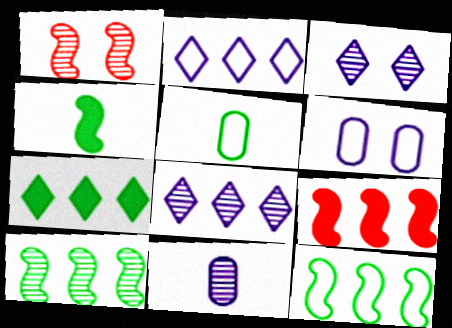[[3, 5, 9]]